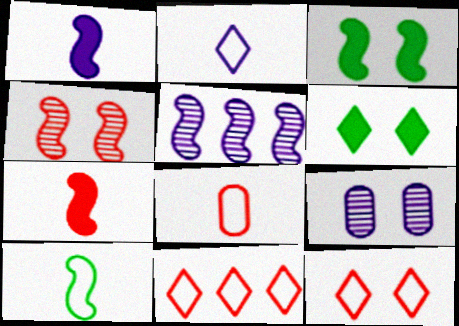[[2, 8, 10], 
[3, 9, 12], 
[5, 6, 8]]